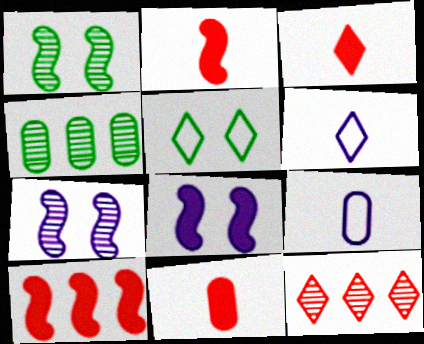[[2, 3, 11]]